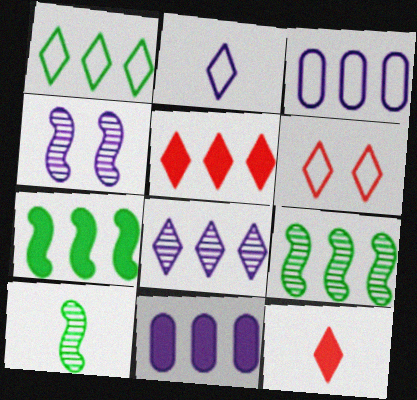[[1, 2, 6], 
[1, 5, 8], 
[2, 4, 11], 
[3, 5, 9], 
[5, 7, 11], 
[6, 10, 11]]